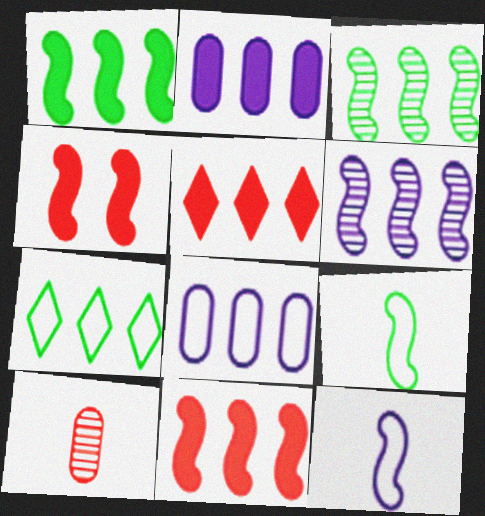[[1, 2, 5], 
[3, 4, 12], 
[3, 5, 8], 
[4, 6, 9]]